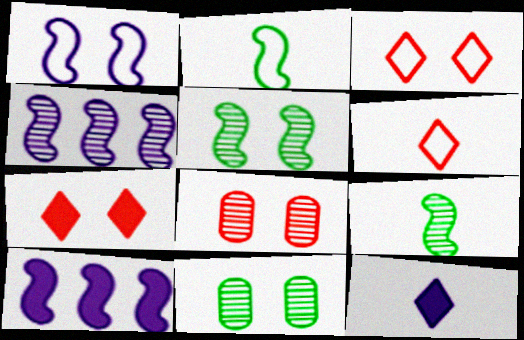[[1, 7, 11], 
[6, 10, 11]]